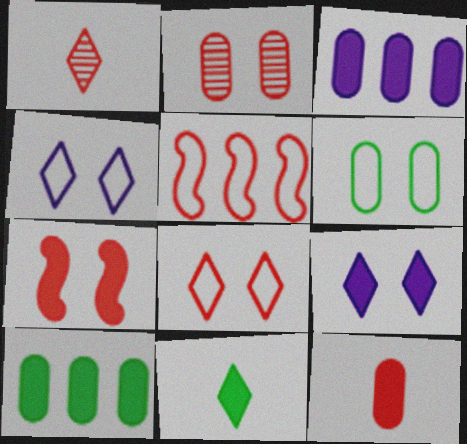[[2, 7, 8], 
[3, 7, 11]]